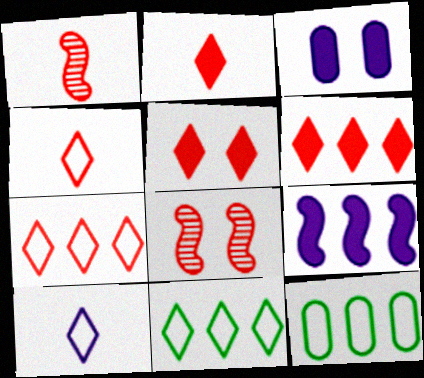[[1, 3, 11], 
[2, 5, 6]]